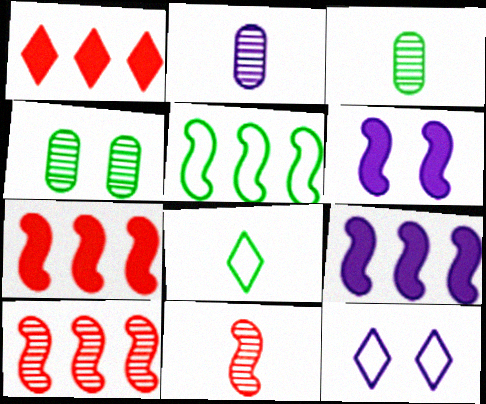[[2, 9, 12], 
[3, 7, 12], 
[5, 6, 11], 
[5, 9, 10]]